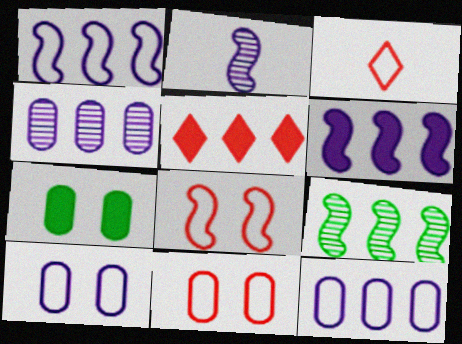[[5, 9, 12]]